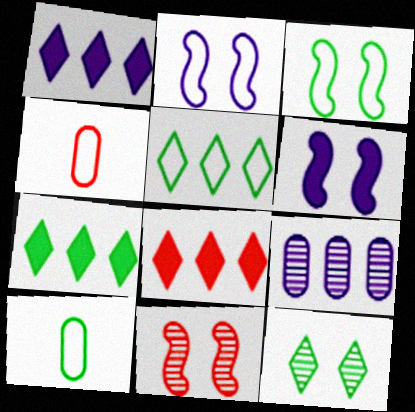[[1, 7, 8], 
[1, 10, 11], 
[2, 4, 5], 
[3, 5, 10], 
[3, 6, 11], 
[4, 8, 11]]